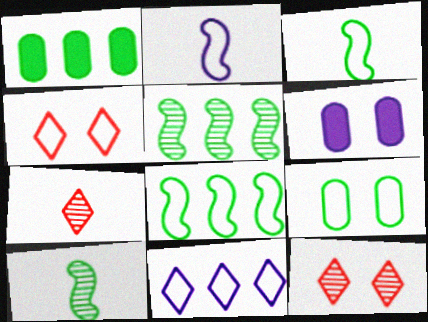[[1, 2, 12], 
[6, 7, 8]]